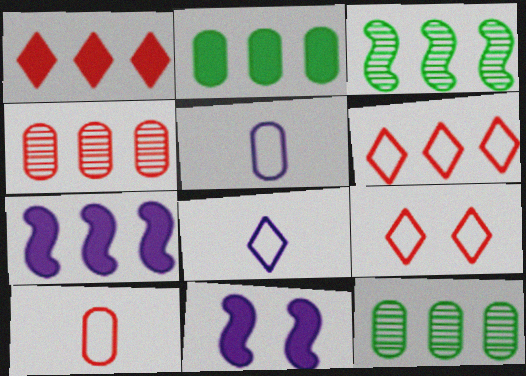[[1, 2, 7], 
[6, 7, 12]]